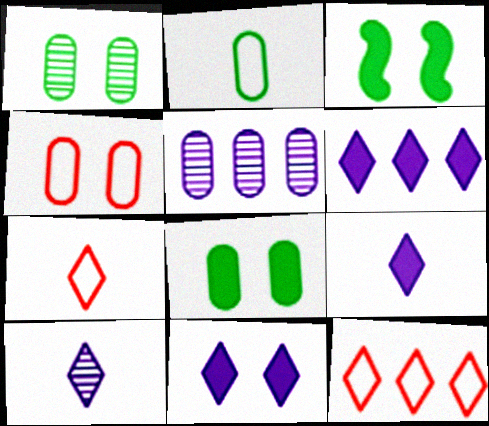[[3, 5, 7], 
[6, 9, 11]]